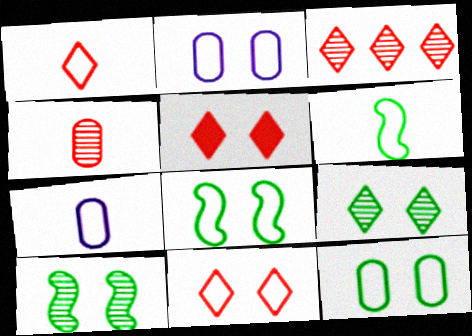[[1, 3, 5], 
[1, 6, 7], 
[2, 5, 10], 
[2, 8, 11]]